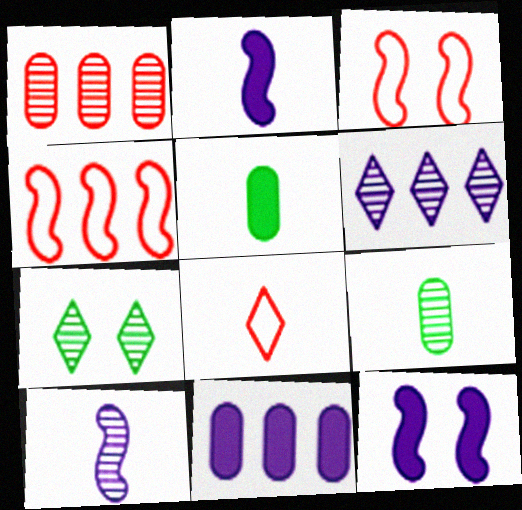[[1, 7, 10], 
[2, 8, 9], 
[3, 5, 6], 
[5, 8, 10]]